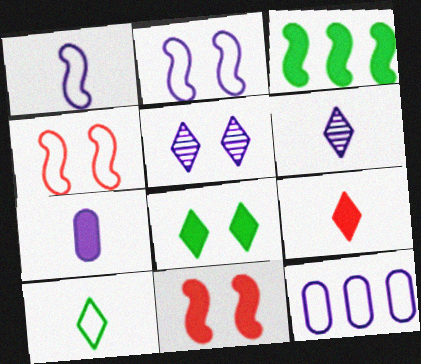[[1, 6, 7], 
[4, 10, 12], 
[6, 9, 10]]